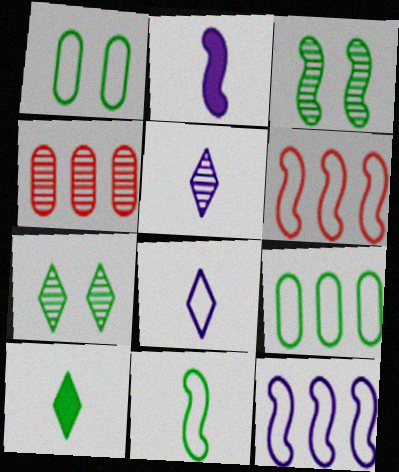[[1, 6, 8], 
[2, 3, 6], 
[3, 4, 5], 
[3, 9, 10]]